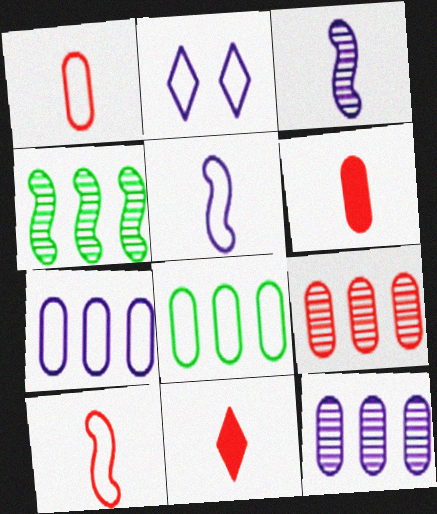[[2, 4, 6], 
[2, 5, 7], 
[2, 8, 10]]